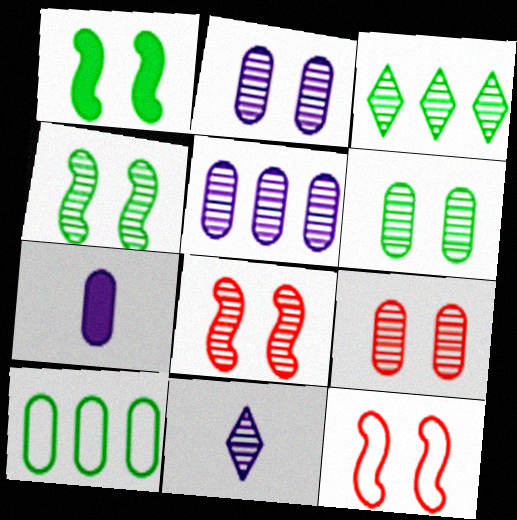[[2, 6, 9], 
[3, 7, 12], 
[7, 9, 10]]